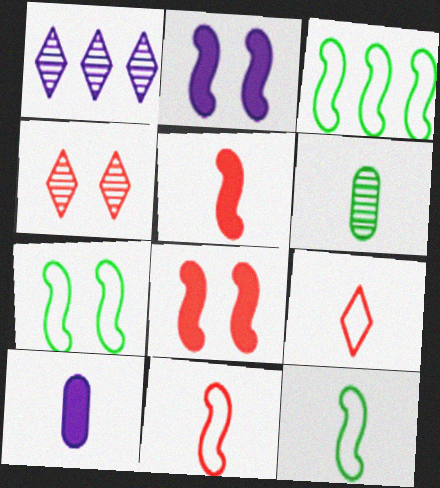[[3, 4, 10], 
[3, 7, 12]]